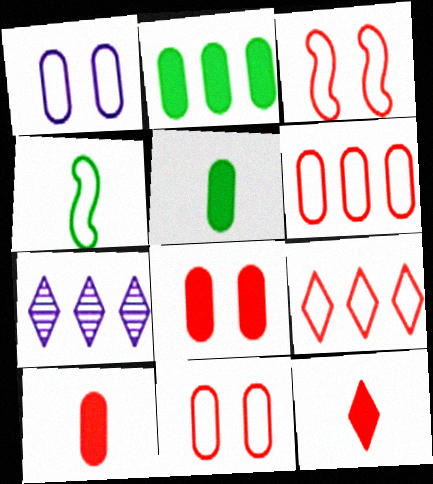[[1, 4, 9], 
[3, 5, 7], 
[4, 7, 8]]